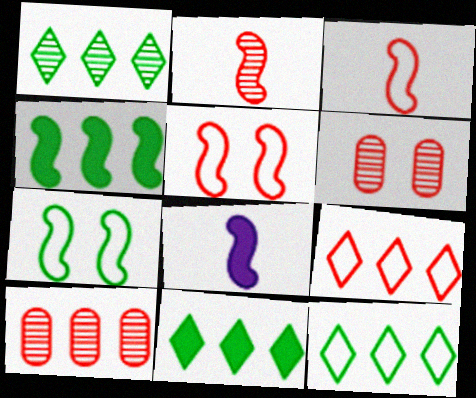[[1, 11, 12], 
[6, 8, 12]]